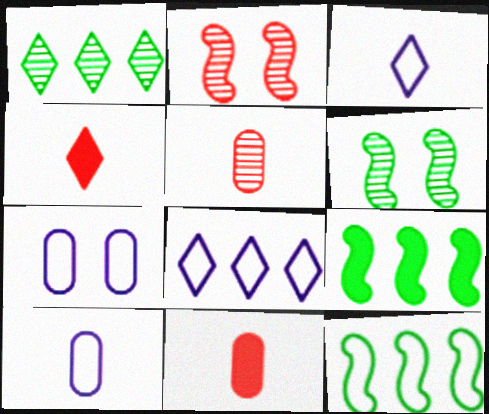[[6, 8, 11]]